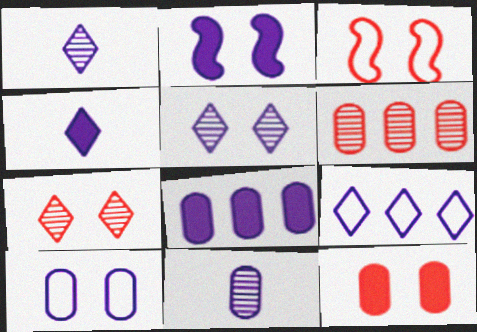[[2, 4, 8], 
[2, 5, 10], 
[2, 9, 11], 
[3, 7, 12], 
[4, 5, 9], 
[8, 10, 11]]